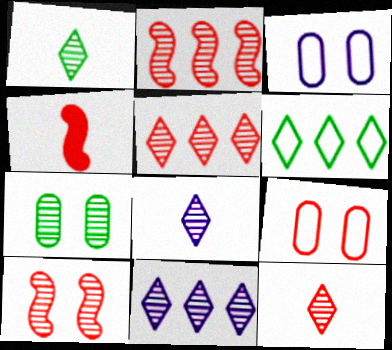[[1, 8, 12], 
[2, 7, 8], 
[4, 5, 9]]